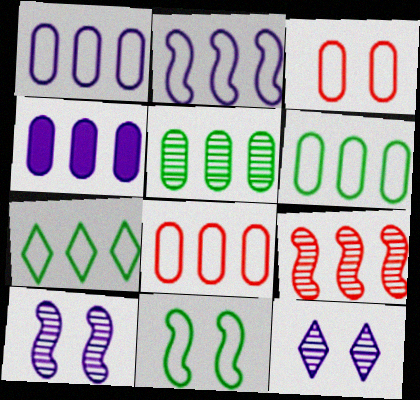[[1, 6, 8], 
[2, 7, 8], 
[4, 5, 8], 
[4, 7, 9]]